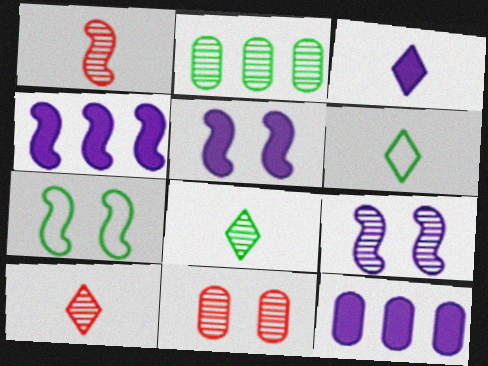[[1, 4, 7], 
[2, 9, 10], 
[3, 5, 12], 
[3, 6, 10], 
[4, 6, 11], 
[7, 10, 12]]